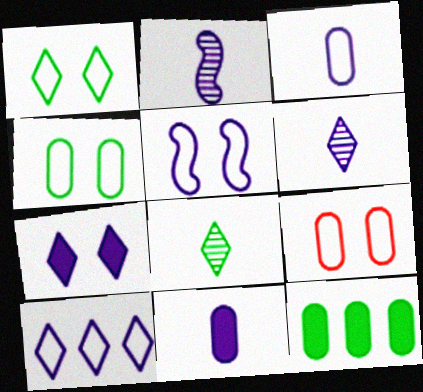[[1, 5, 9], 
[3, 5, 10], 
[6, 7, 10]]